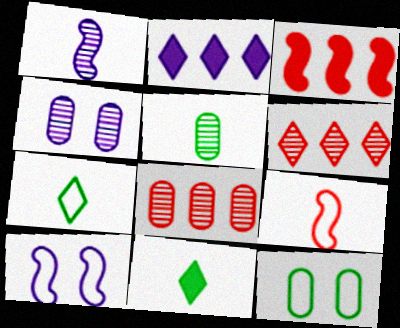[[3, 4, 7], 
[4, 5, 8], 
[8, 10, 11]]